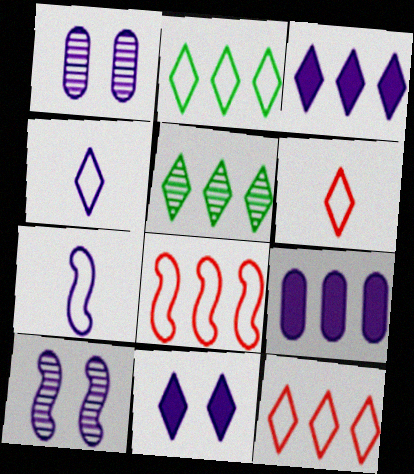[[1, 3, 7], 
[3, 5, 12], 
[4, 9, 10], 
[5, 6, 11], 
[5, 8, 9]]